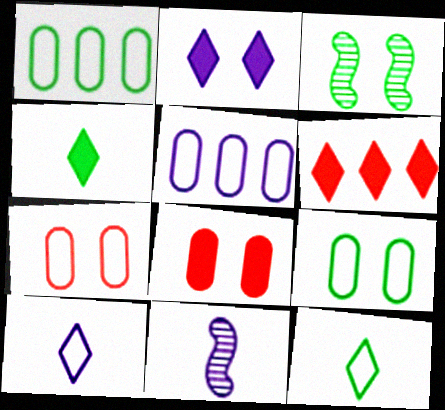[[1, 3, 4], 
[2, 3, 7], 
[2, 4, 6], 
[2, 5, 11], 
[6, 9, 11]]